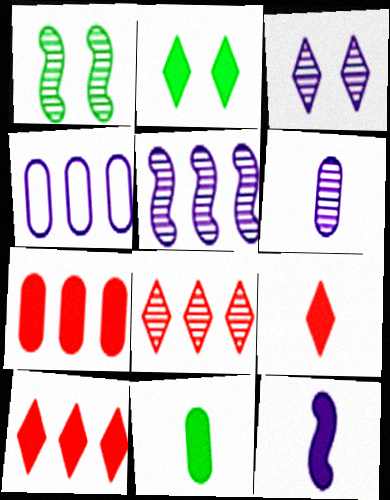[[1, 4, 9], 
[1, 6, 8], 
[2, 7, 12], 
[3, 4, 12], 
[3, 5, 6], 
[9, 11, 12]]